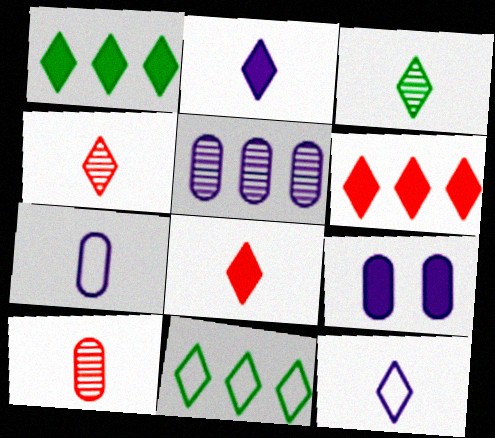[[3, 8, 12], 
[5, 7, 9]]